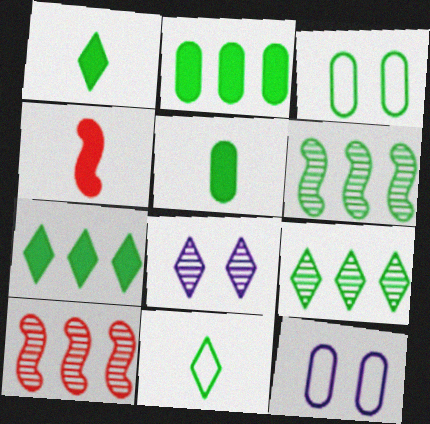[[1, 3, 6], 
[1, 10, 12], 
[4, 9, 12]]